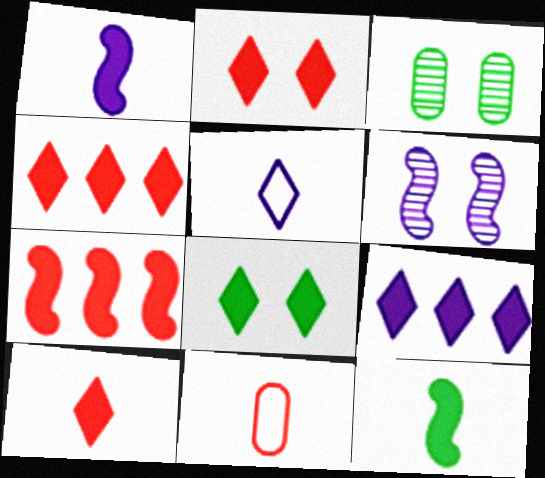[[2, 4, 10], 
[3, 5, 7], 
[8, 9, 10]]